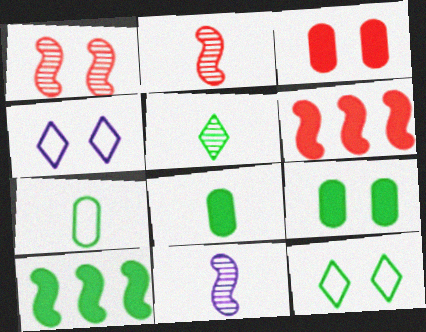[[1, 4, 9]]